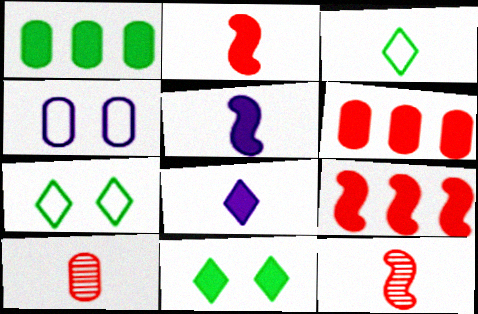[[1, 4, 10], 
[3, 5, 10], 
[5, 6, 11]]